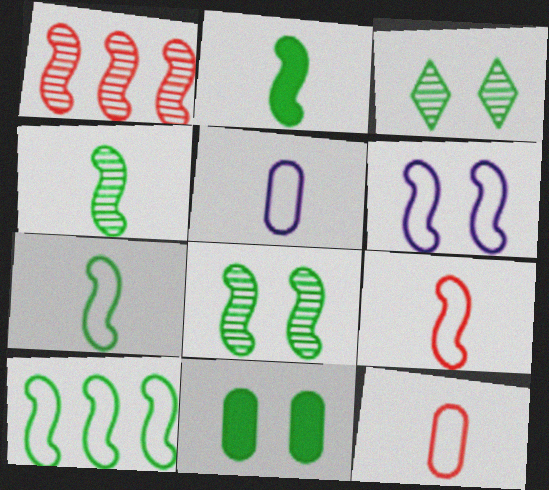[[1, 2, 6], 
[2, 4, 7], 
[2, 8, 10], 
[6, 9, 10]]